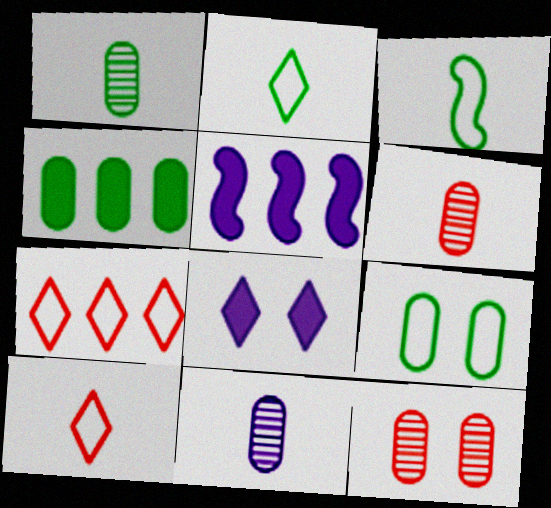[[1, 4, 9], 
[1, 6, 11], 
[2, 5, 12]]